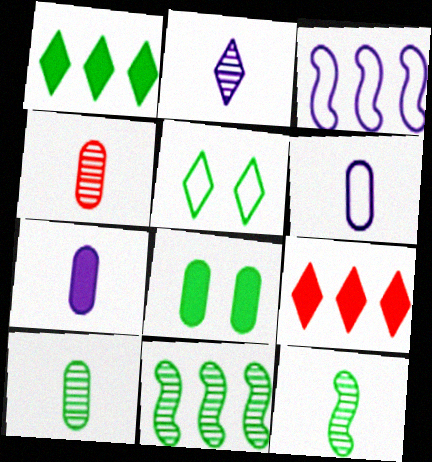[[2, 4, 12], 
[2, 5, 9]]